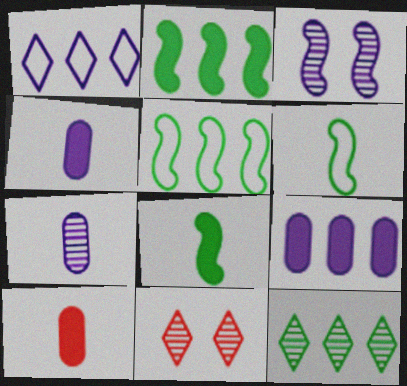[[1, 3, 4], 
[4, 5, 11], 
[6, 9, 11]]